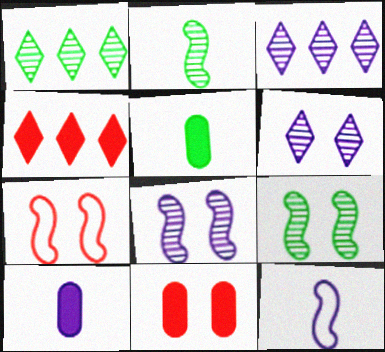[[1, 7, 10], 
[1, 11, 12], 
[3, 5, 7]]